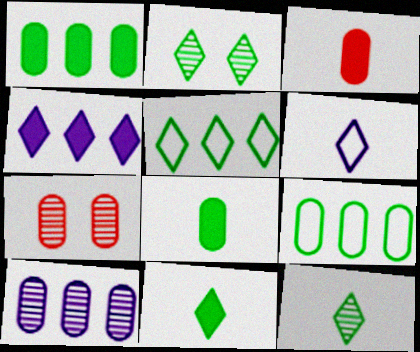[[2, 5, 11]]